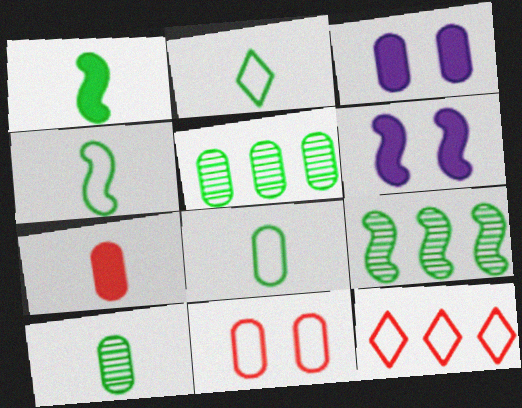[[1, 2, 10], 
[2, 4, 8], 
[6, 10, 12]]